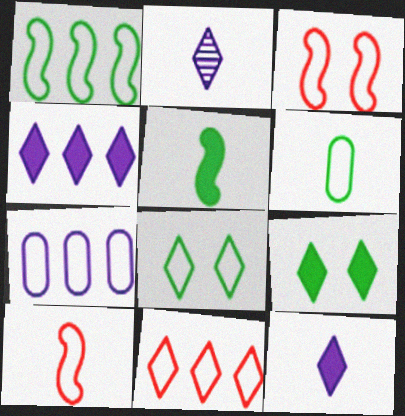[[1, 6, 8], 
[1, 7, 11], 
[2, 9, 11], 
[7, 8, 10]]